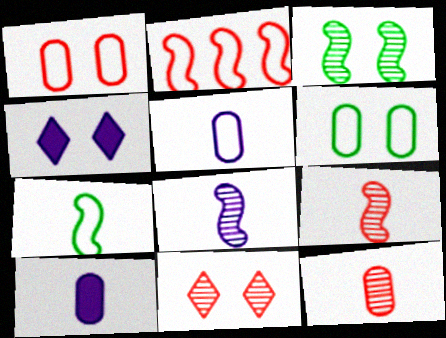[[1, 3, 4]]